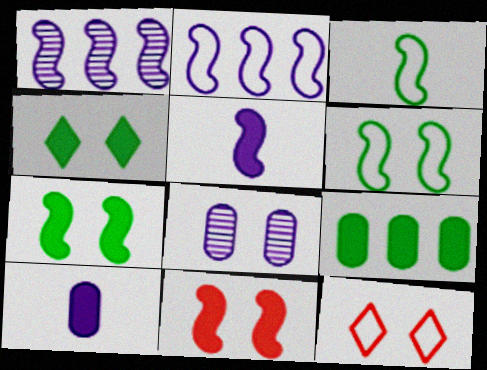[[1, 3, 11], 
[7, 8, 12]]